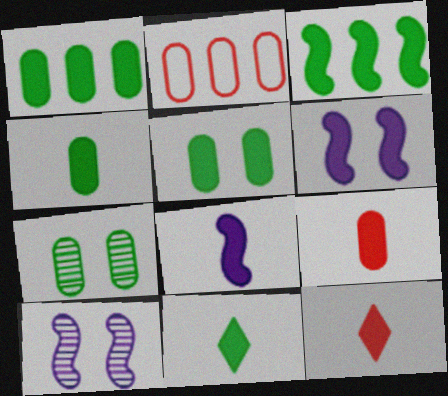[[1, 4, 5], 
[1, 6, 12], 
[2, 10, 11], 
[3, 5, 11], 
[4, 8, 12], 
[8, 9, 11]]